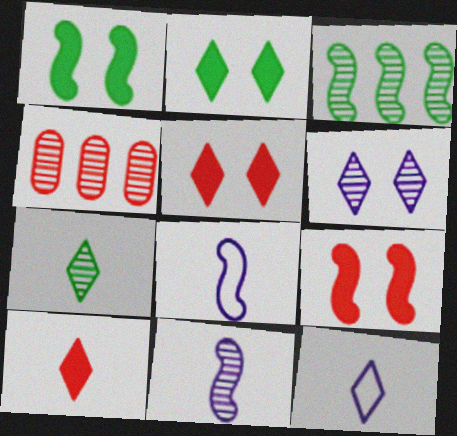[[1, 4, 12], 
[2, 4, 8], 
[3, 8, 9], 
[7, 10, 12]]